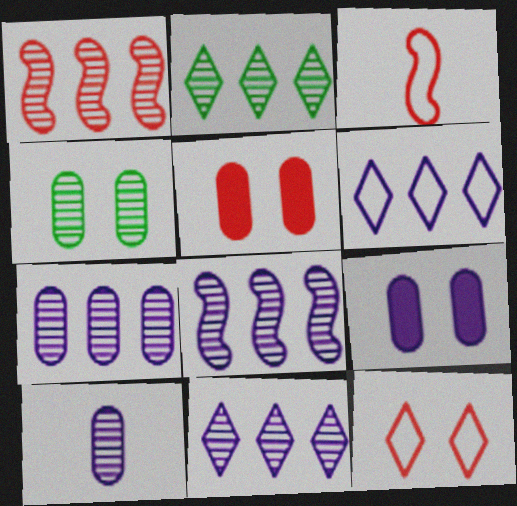[[1, 2, 7], 
[2, 3, 9], 
[7, 8, 11]]